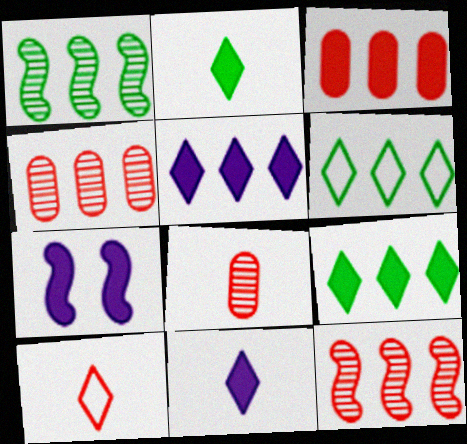[[2, 3, 7], 
[6, 7, 8]]